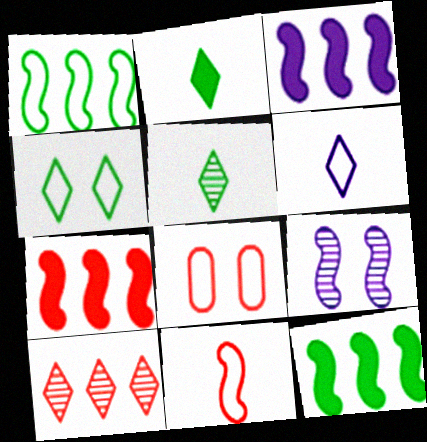[[1, 6, 8], 
[3, 5, 8], 
[3, 7, 12], 
[9, 11, 12]]